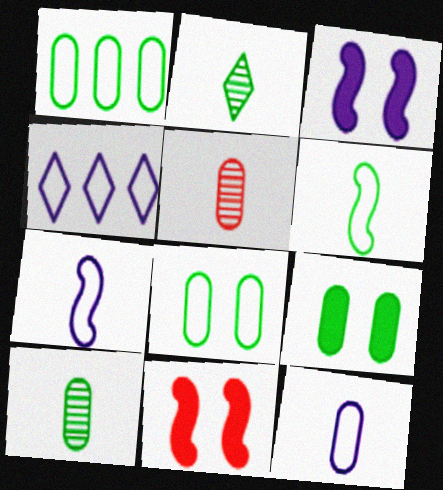[[1, 9, 10], 
[4, 10, 11]]